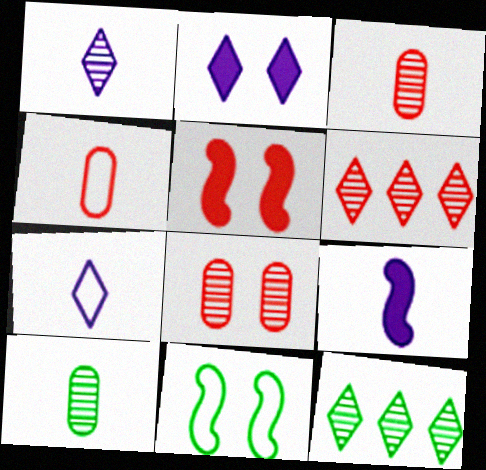[[2, 8, 11], 
[4, 5, 6]]